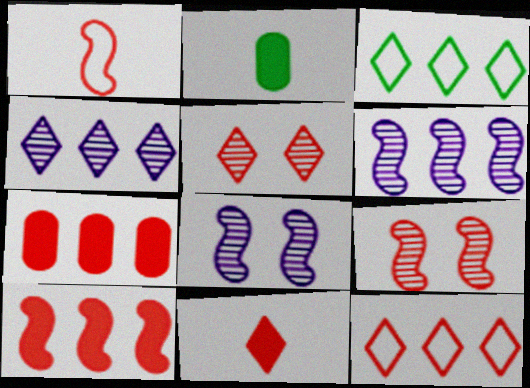[[1, 5, 7], 
[1, 9, 10], 
[2, 8, 12], 
[3, 6, 7], 
[5, 11, 12]]